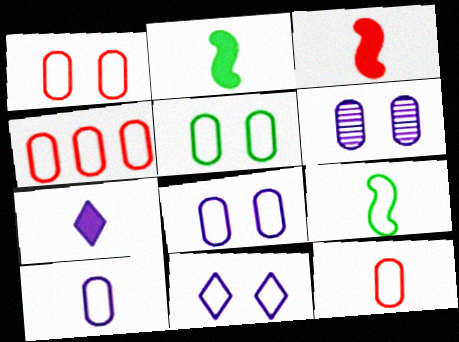[[1, 4, 12], 
[1, 5, 8], 
[4, 5, 10], 
[4, 9, 11]]